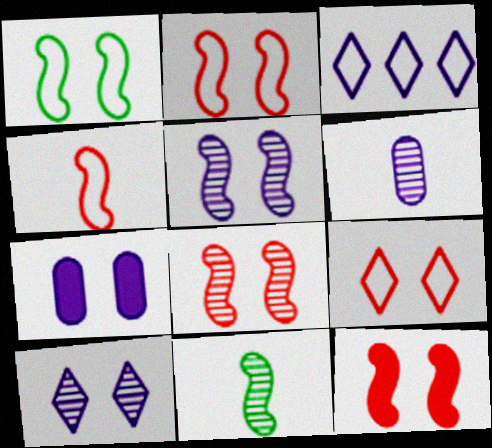[[1, 5, 12], 
[2, 8, 12]]